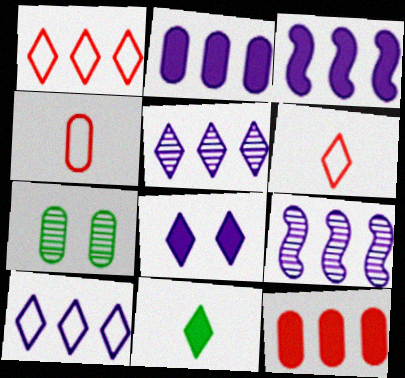[[2, 4, 7], 
[2, 9, 10], 
[3, 6, 7]]